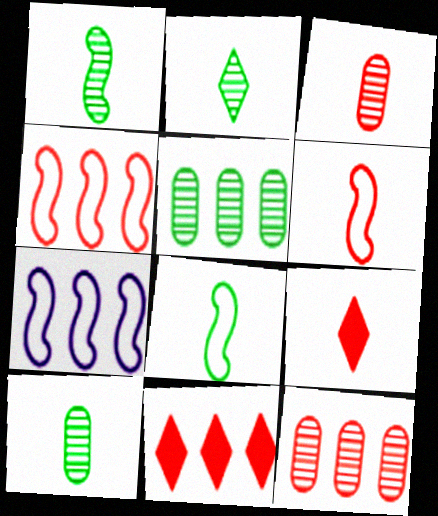[[1, 2, 10], 
[3, 6, 9], 
[4, 11, 12], 
[5, 7, 11]]